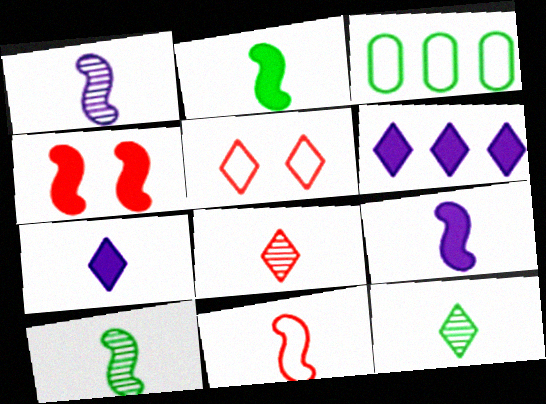[[1, 2, 11], 
[5, 6, 12], 
[9, 10, 11]]